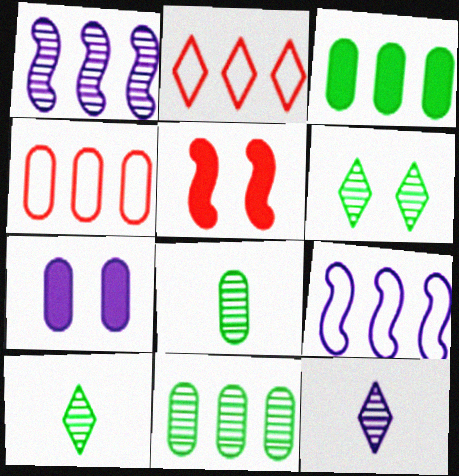[[1, 2, 3], 
[4, 7, 8], 
[7, 9, 12]]